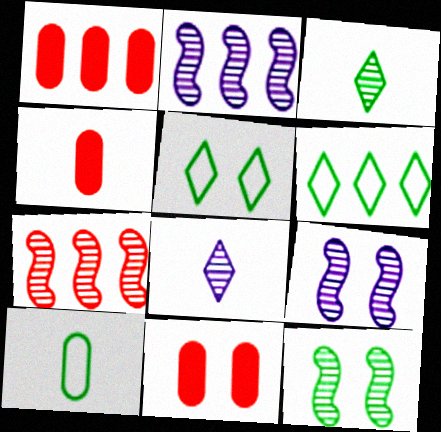[[1, 2, 6], 
[1, 4, 11], 
[2, 4, 5], 
[4, 6, 9], 
[5, 9, 11]]